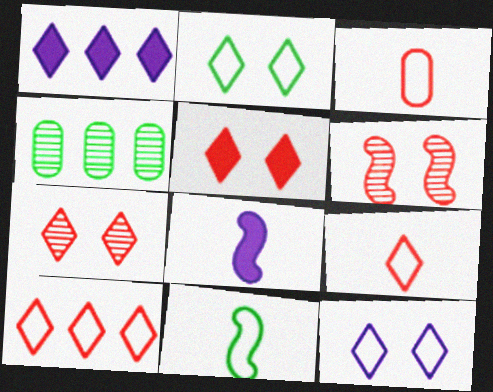[]